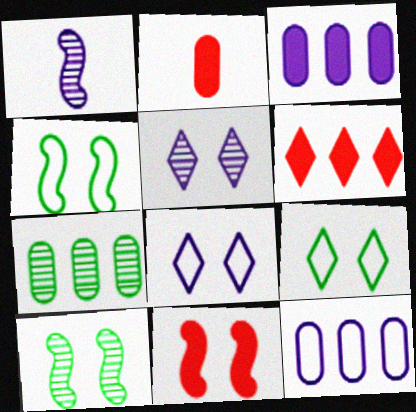[[1, 3, 8], 
[2, 6, 11]]